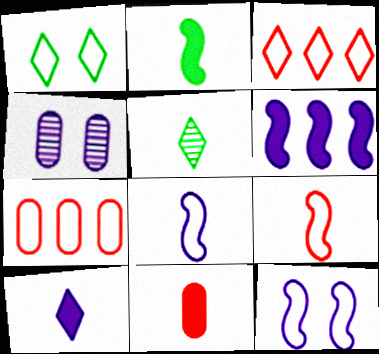[[1, 7, 8], 
[2, 3, 4], 
[2, 10, 11], 
[5, 8, 11]]